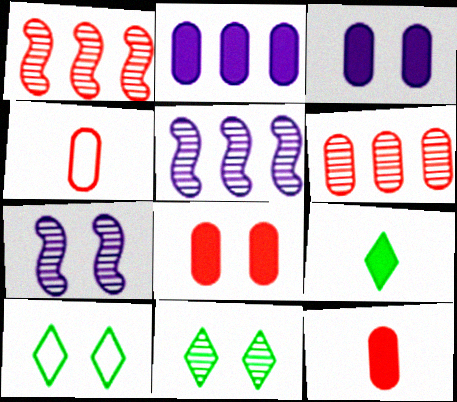[[4, 6, 8], 
[5, 10, 12], 
[7, 8, 10]]